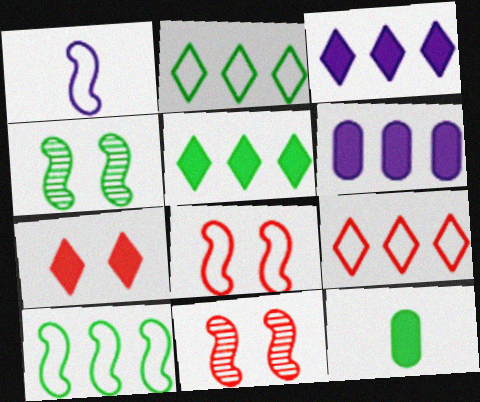[[1, 8, 10], 
[2, 4, 12]]